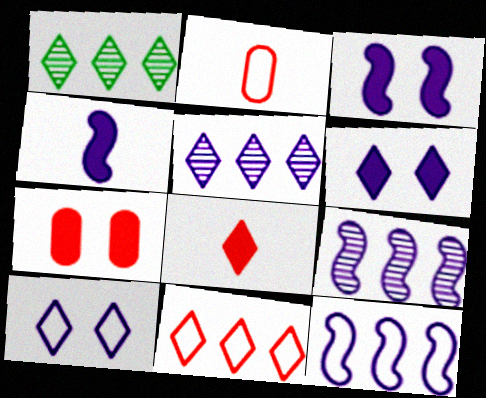[[1, 2, 3], 
[1, 8, 10]]